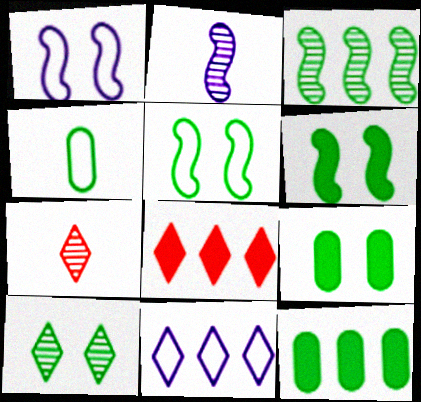[[1, 7, 12], 
[5, 9, 10]]